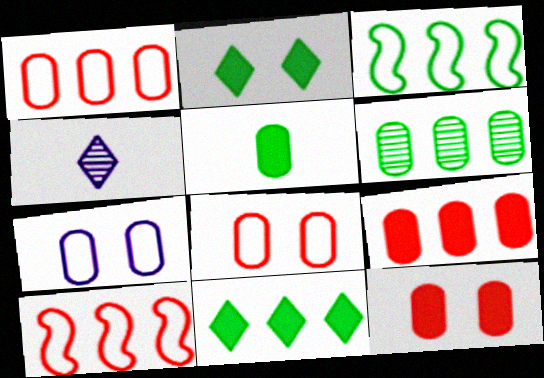[[3, 4, 12], 
[3, 6, 11]]